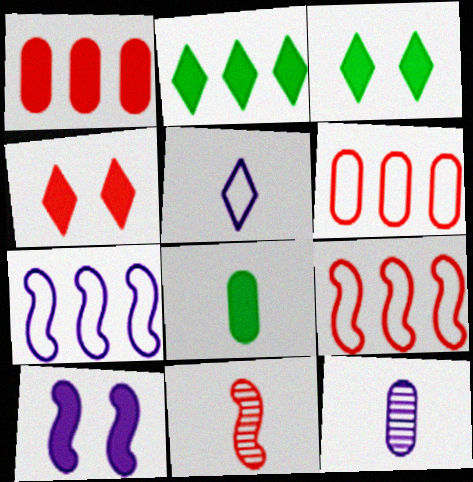[[3, 9, 12], 
[4, 6, 11], 
[5, 8, 11]]